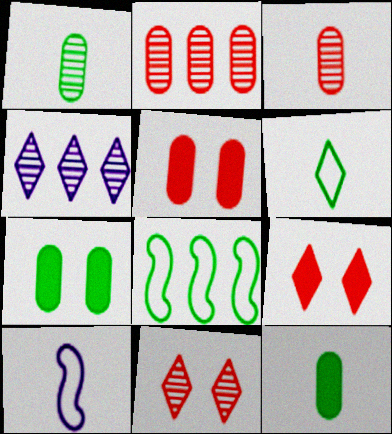[[4, 6, 9]]